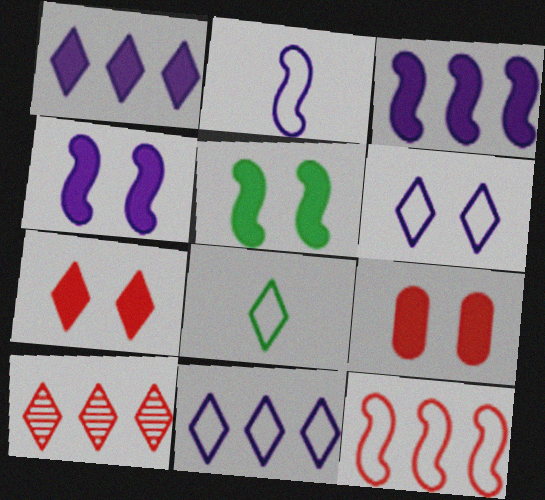[]